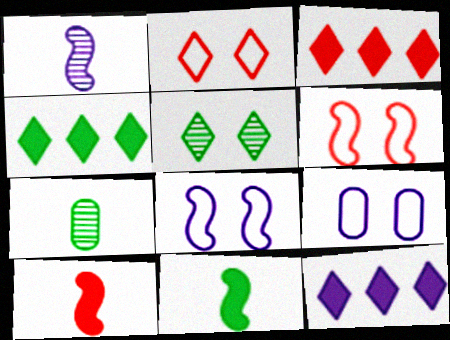[[1, 9, 12], 
[3, 4, 12], 
[3, 7, 8], 
[6, 7, 12]]